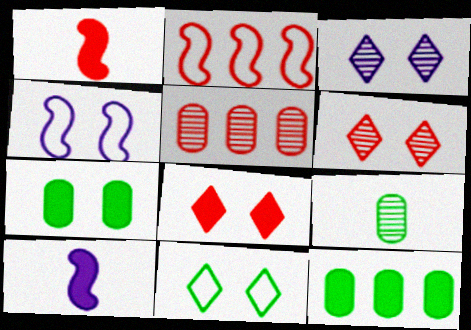[[3, 8, 11], 
[4, 6, 7], 
[5, 10, 11], 
[8, 10, 12]]